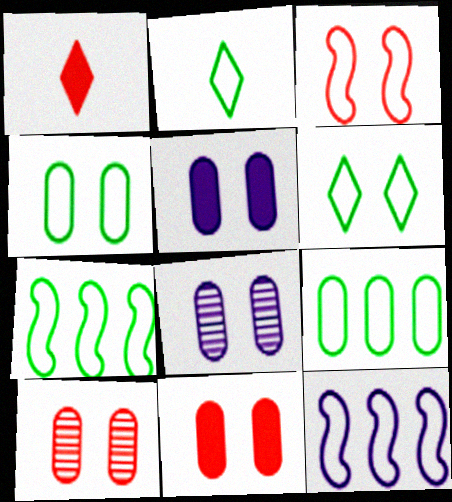[[1, 7, 8], 
[2, 4, 7], 
[4, 5, 10], 
[4, 8, 11]]